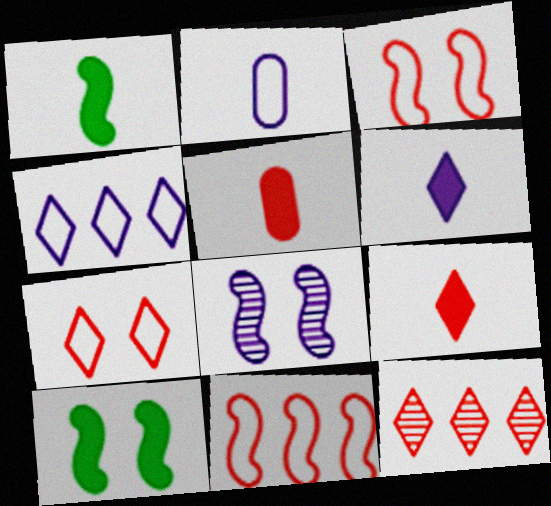[[1, 5, 6], 
[1, 8, 11], 
[2, 10, 12], 
[3, 5, 12], 
[3, 8, 10], 
[7, 9, 12]]